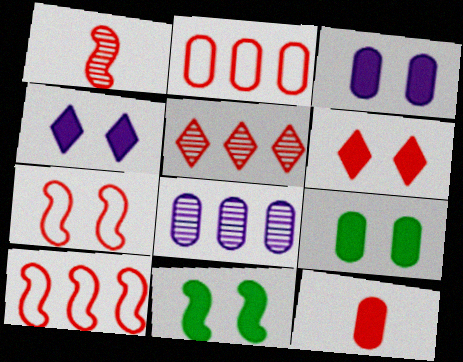[[1, 2, 6], 
[3, 6, 11], 
[5, 7, 12]]